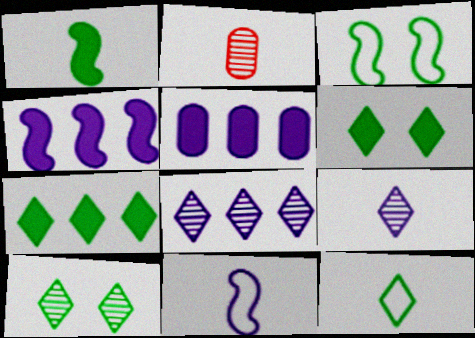[[7, 10, 12]]